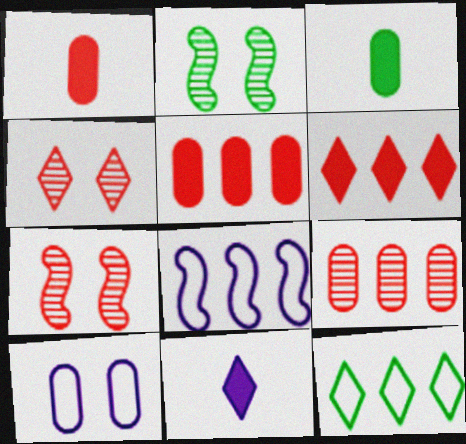[[2, 3, 12], 
[3, 4, 8], 
[3, 9, 10], 
[4, 11, 12]]